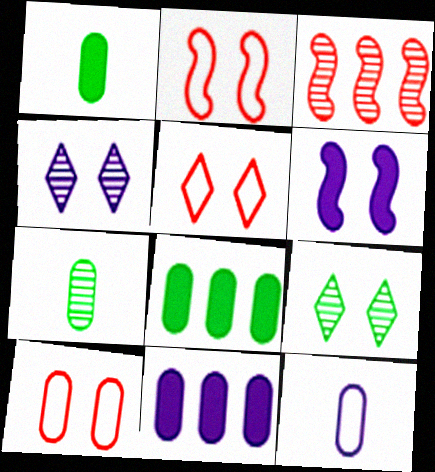[[2, 5, 10], 
[3, 4, 7], 
[6, 9, 10], 
[7, 10, 11]]